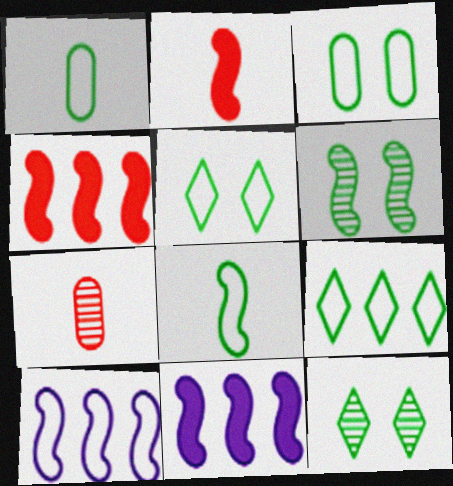[[2, 6, 10], 
[3, 8, 9], 
[5, 7, 11]]